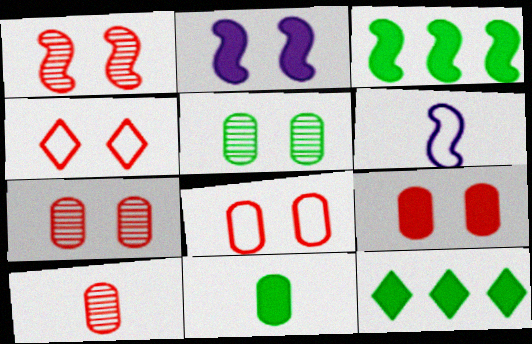[[1, 3, 6], 
[1, 4, 9], 
[2, 4, 5], 
[6, 7, 12], 
[7, 8, 9]]